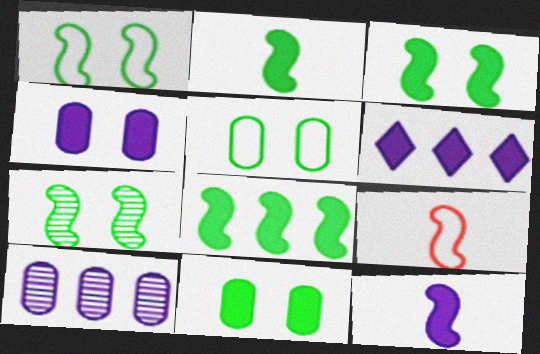[[1, 3, 7], 
[2, 3, 8], 
[4, 6, 12]]